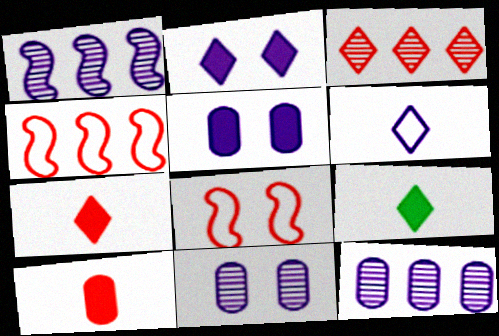[[1, 5, 6], 
[3, 8, 10], 
[4, 9, 11], 
[8, 9, 12]]